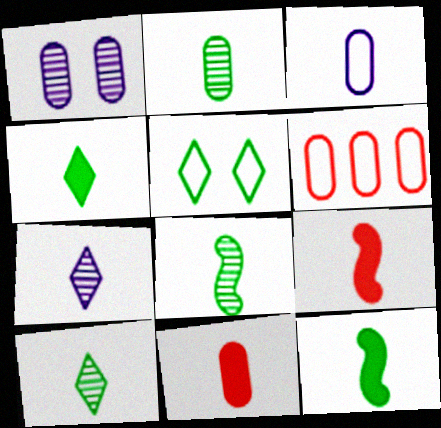[[2, 3, 11], 
[2, 8, 10], 
[3, 9, 10]]